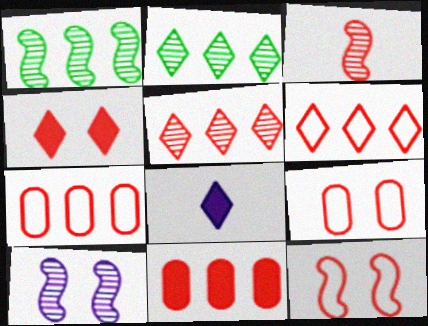[[1, 3, 10], 
[1, 8, 9], 
[3, 4, 7]]